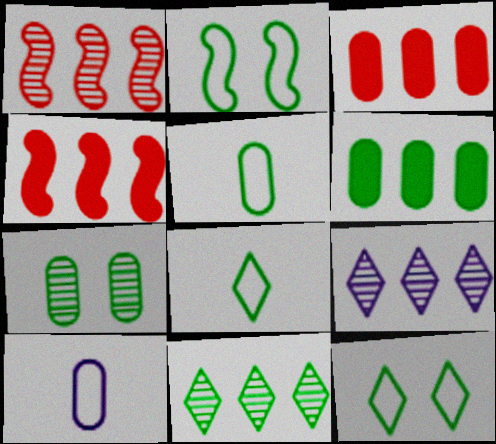[[3, 7, 10], 
[5, 6, 7]]